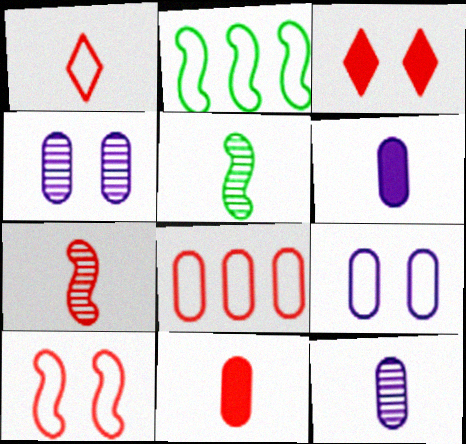[[1, 2, 9], 
[1, 5, 6], 
[1, 7, 11], 
[1, 8, 10], 
[2, 3, 12], 
[3, 7, 8]]